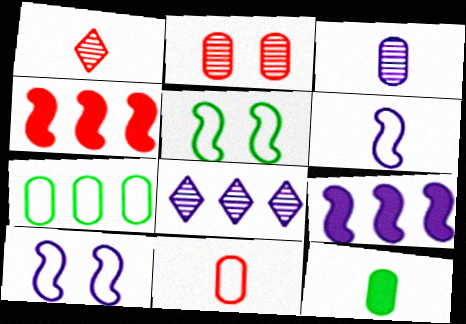[[1, 6, 12], 
[3, 11, 12], 
[4, 7, 8]]